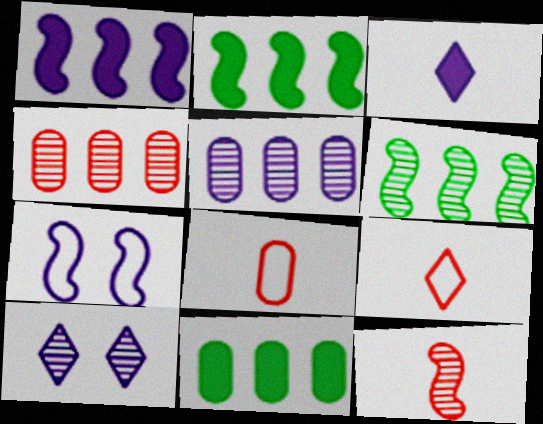[[2, 7, 12], 
[2, 8, 10], 
[3, 5, 7]]